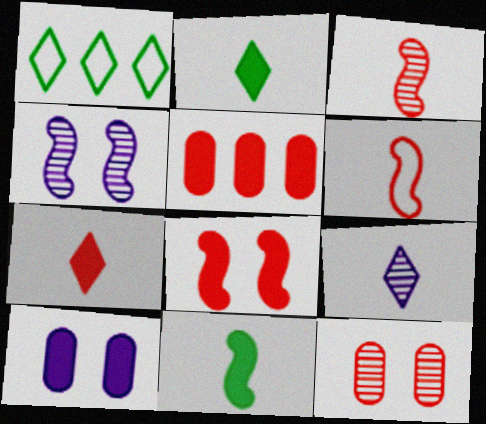[[1, 3, 10], 
[5, 7, 8]]